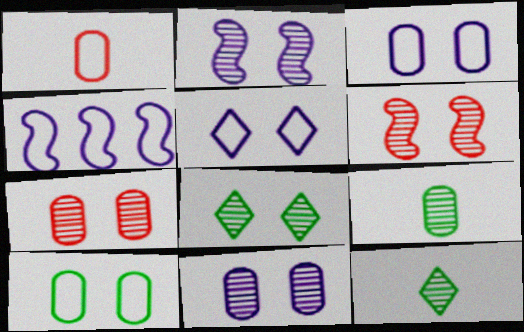[[2, 7, 8], 
[6, 8, 11]]